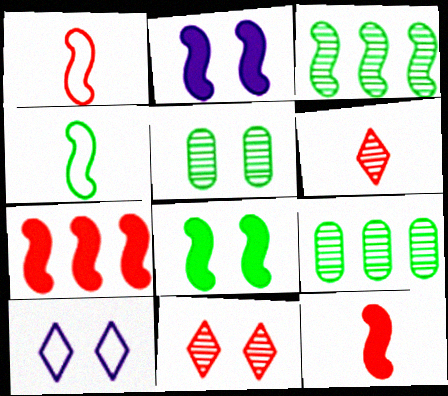[[1, 2, 3], 
[3, 4, 8], 
[9, 10, 12]]